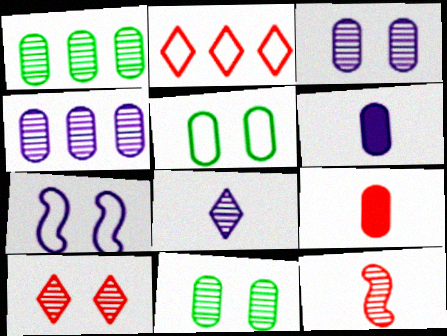[[4, 5, 9]]